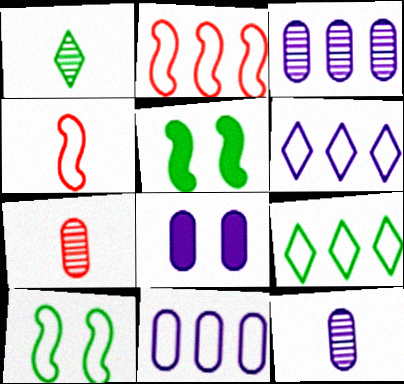[[1, 2, 8], 
[2, 9, 11], 
[5, 6, 7], 
[8, 11, 12]]